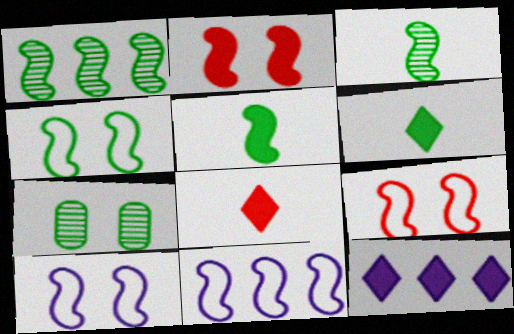[[1, 4, 5], 
[2, 3, 11], 
[4, 9, 10], 
[7, 8, 11]]